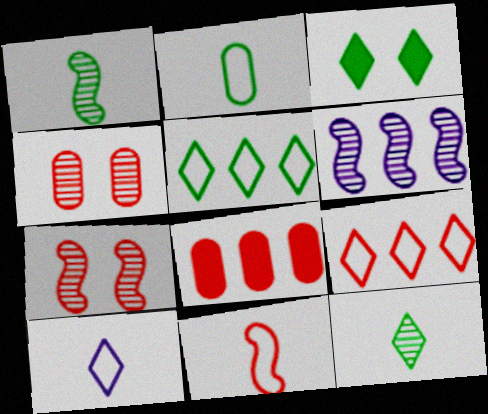[[1, 6, 7], 
[2, 10, 11], 
[3, 5, 12], 
[4, 6, 12], 
[5, 6, 8]]